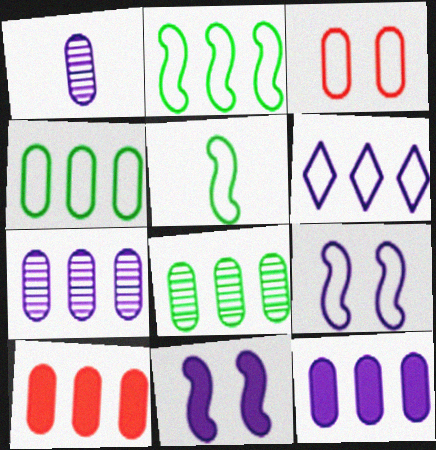[[1, 6, 11], 
[3, 5, 6], 
[4, 7, 10]]